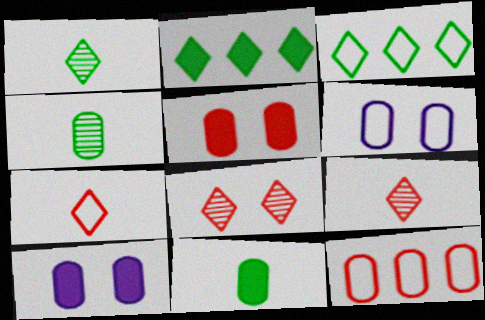[[4, 10, 12]]